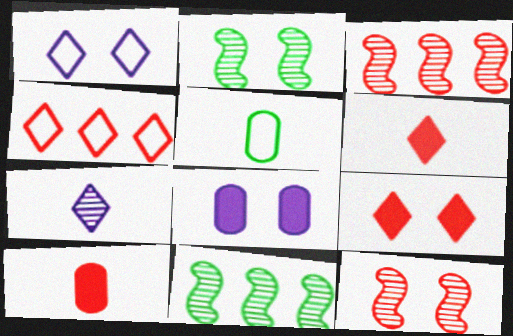[[1, 10, 11], 
[4, 10, 12]]